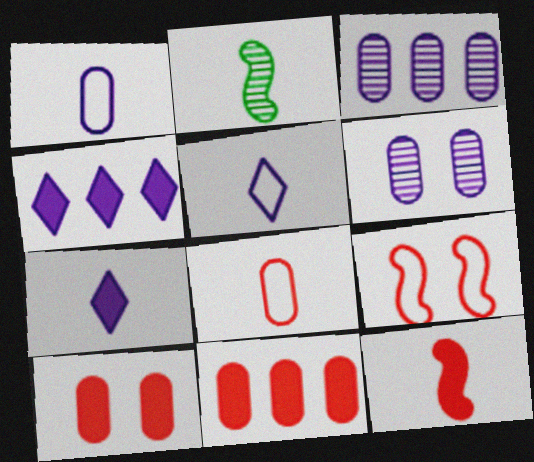[[2, 7, 8]]